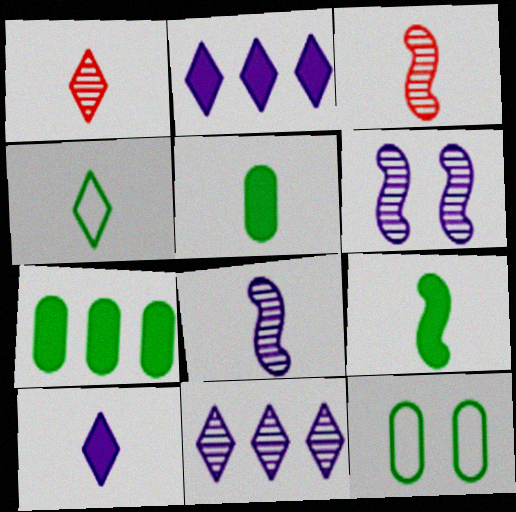[[1, 4, 10], 
[2, 3, 12]]